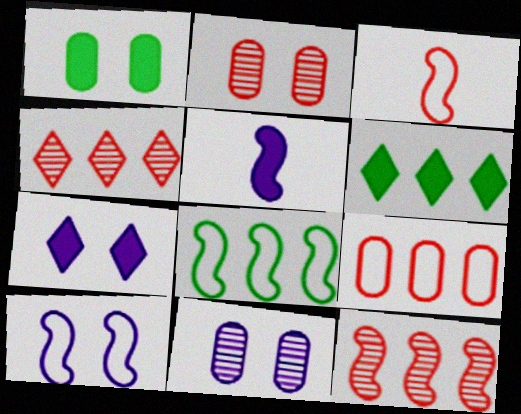[[3, 6, 11], 
[3, 8, 10], 
[7, 10, 11]]